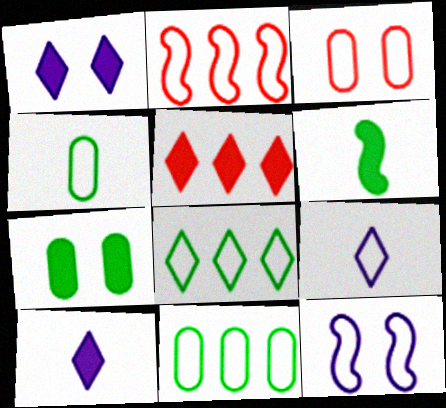[]